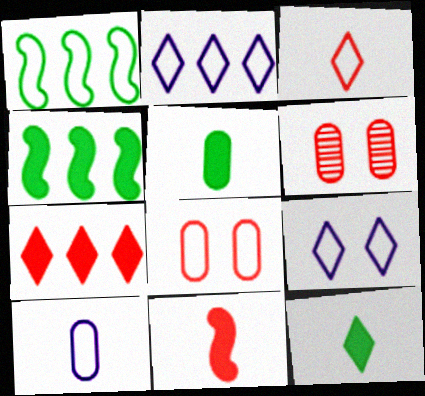[]